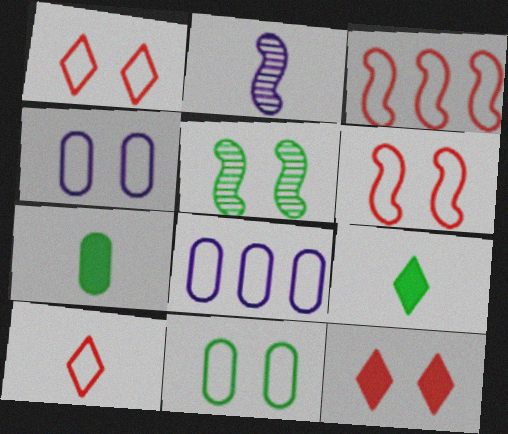[[2, 7, 10], 
[4, 5, 12]]